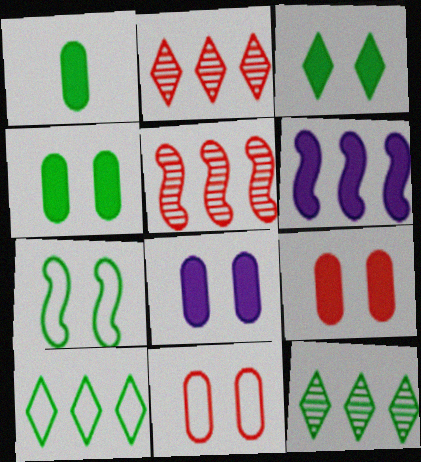[[1, 7, 12], 
[4, 8, 9]]